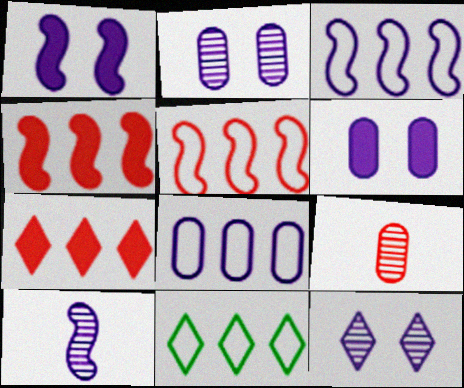[[1, 3, 10], 
[1, 9, 11], 
[5, 8, 11]]